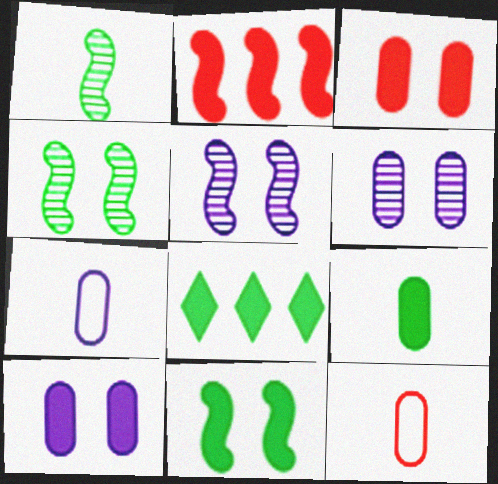[[5, 8, 12], 
[8, 9, 11]]